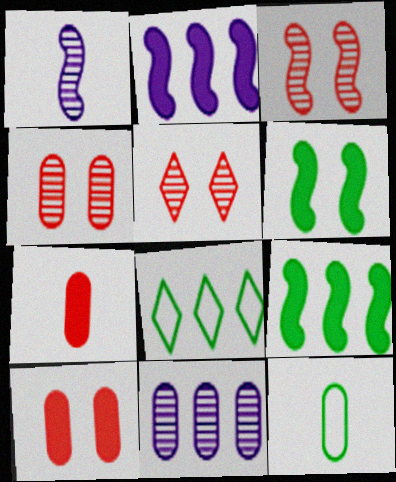[[1, 8, 10], 
[2, 5, 12], 
[3, 4, 5], 
[10, 11, 12]]